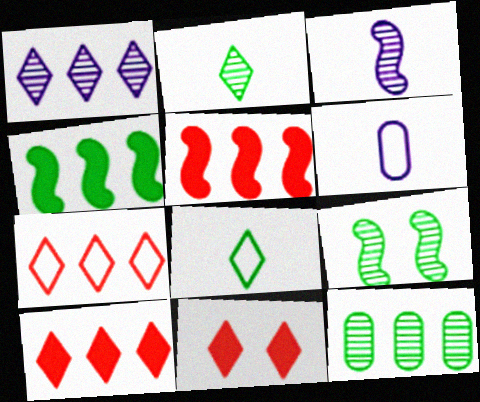[[1, 8, 11], 
[2, 9, 12], 
[6, 9, 10]]